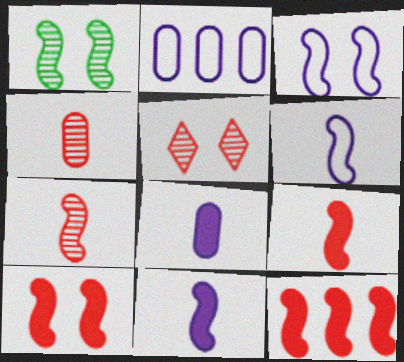[[1, 3, 10], 
[1, 6, 12], 
[9, 10, 12]]